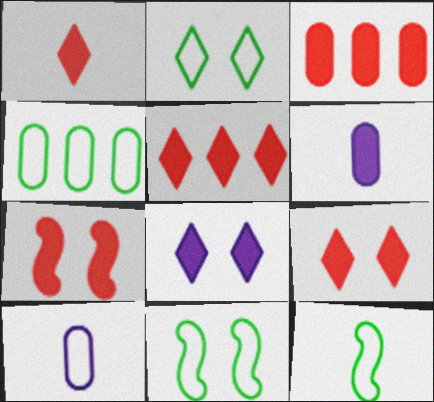[[1, 3, 7], 
[1, 5, 9], 
[2, 4, 12]]